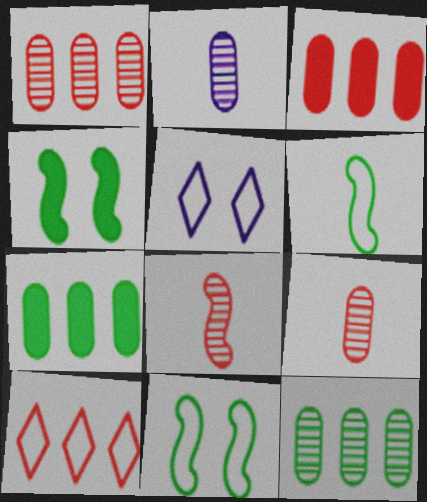[[2, 4, 10], 
[5, 7, 8]]